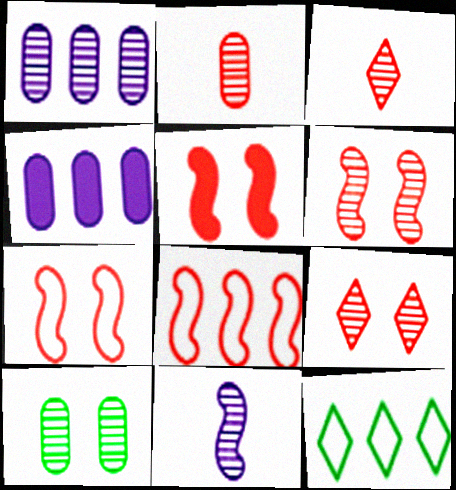[[1, 2, 10], 
[5, 6, 7]]